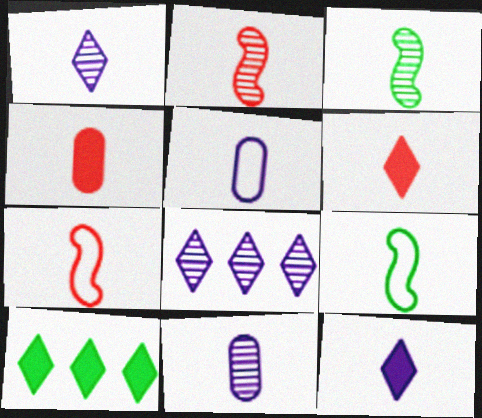[[1, 4, 9], 
[3, 5, 6], 
[6, 9, 11]]